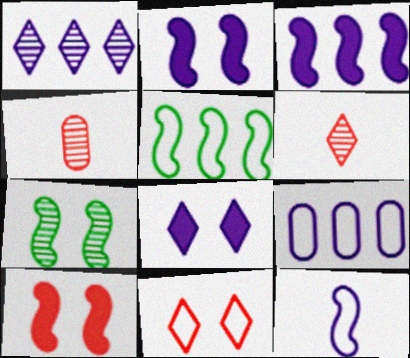[[1, 3, 9], 
[1, 4, 7], 
[4, 5, 8]]